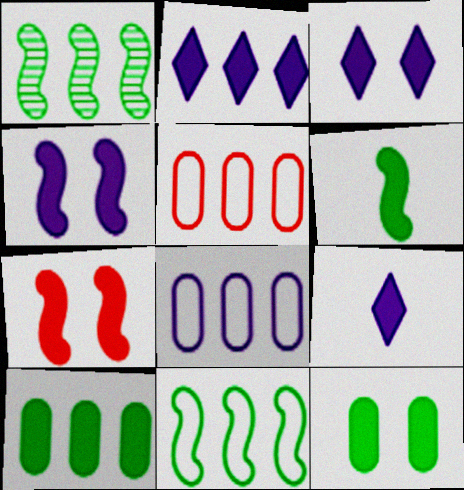[[1, 2, 5], 
[2, 3, 9], 
[3, 7, 12], 
[7, 9, 10]]